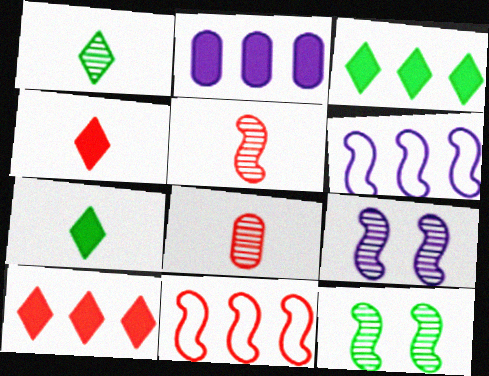[]